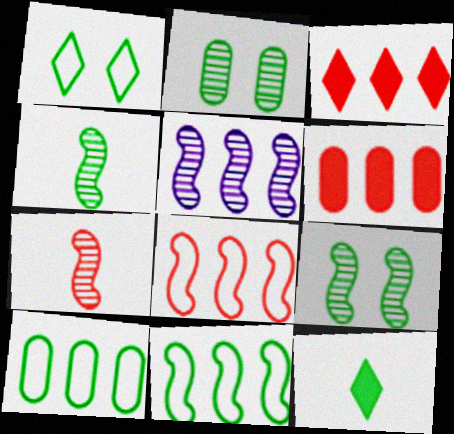[[2, 11, 12], 
[3, 5, 10], 
[5, 7, 9], 
[9, 10, 12]]